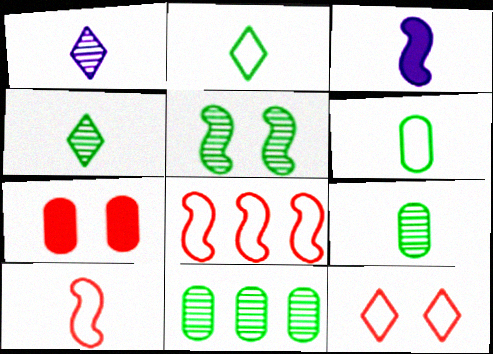[[3, 5, 8], 
[3, 11, 12], 
[4, 5, 11]]